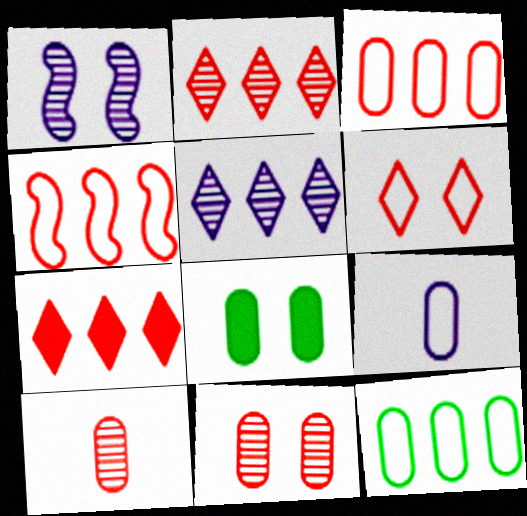[[1, 6, 8]]